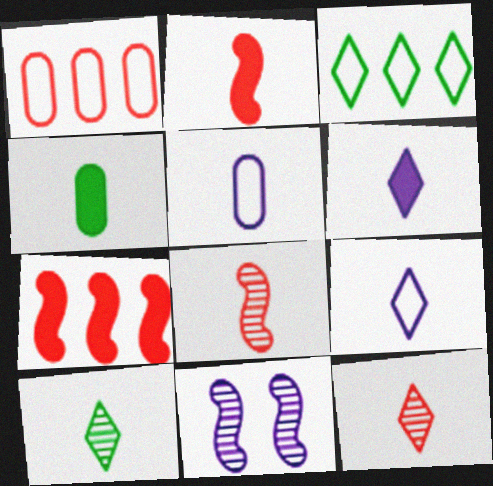[[2, 4, 6], 
[2, 5, 10], 
[4, 8, 9]]